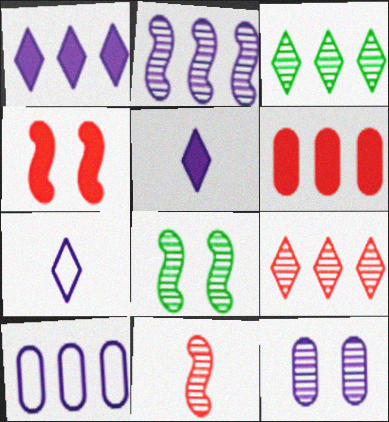[[1, 2, 10], 
[2, 8, 11], 
[3, 11, 12], 
[6, 7, 8]]